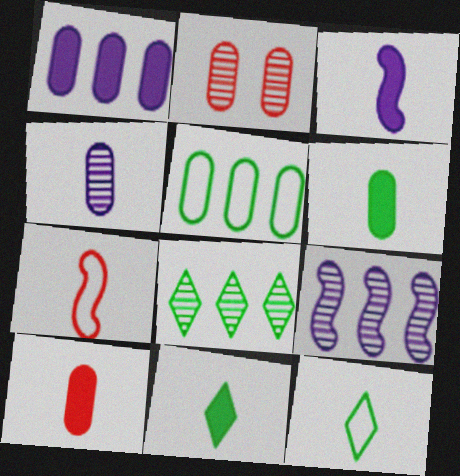[[3, 10, 11], 
[4, 7, 11]]